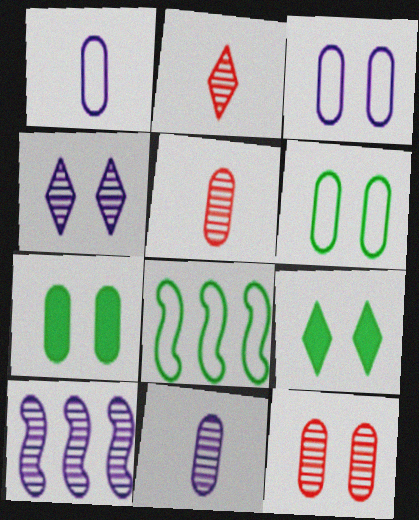[[3, 7, 12], 
[4, 10, 11]]